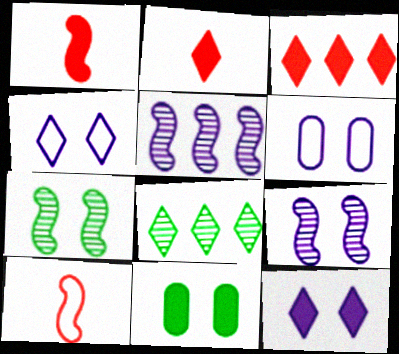[[1, 6, 8], 
[2, 4, 8], 
[6, 9, 12]]